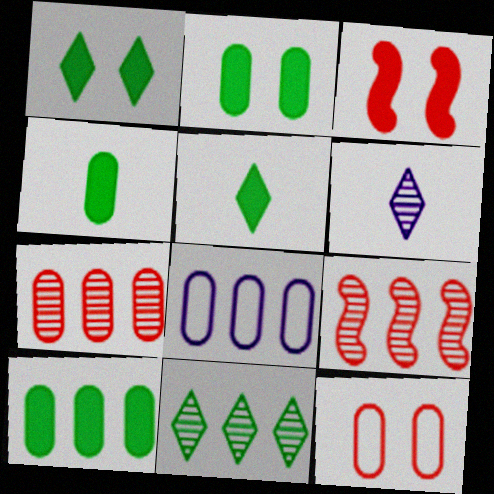[[2, 4, 10], 
[7, 8, 10]]